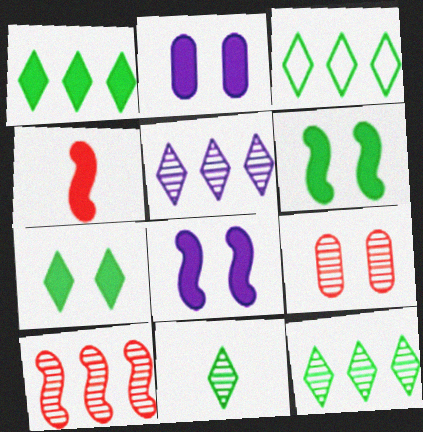[[1, 2, 4], 
[1, 3, 12], 
[3, 7, 11]]